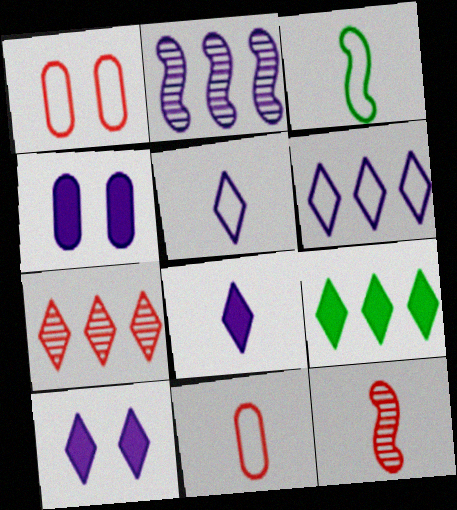[[1, 3, 6], 
[2, 4, 5], 
[3, 4, 7], 
[3, 5, 11], 
[6, 7, 9]]